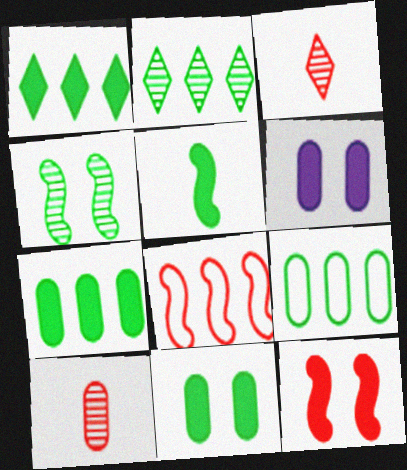[[1, 5, 11], 
[6, 9, 10]]